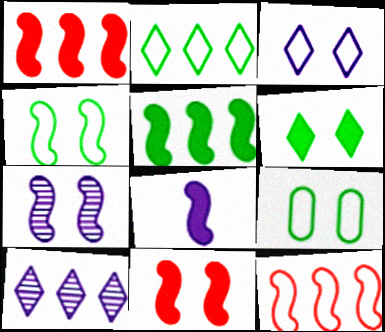[[4, 7, 11], 
[5, 8, 11]]